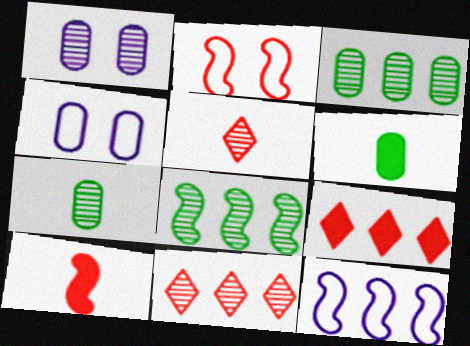[[1, 5, 8], 
[3, 9, 12]]